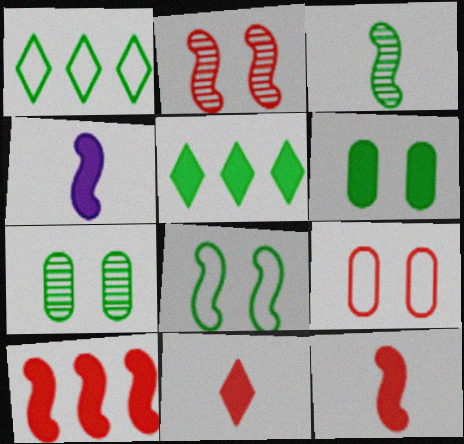[[1, 3, 6]]